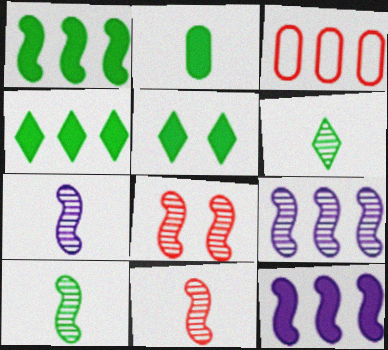[[1, 2, 5], 
[3, 4, 9], 
[3, 5, 7], 
[7, 10, 11], 
[8, 9, 10]]